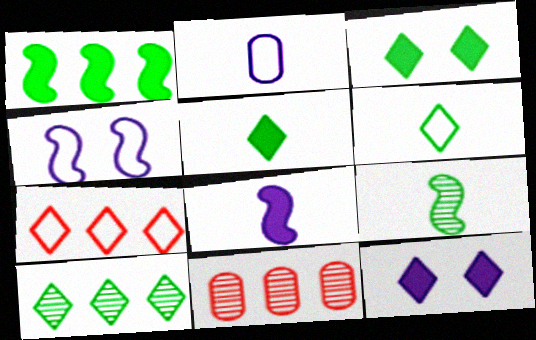[[3, 6, 10], 
[4, 5, 11]]